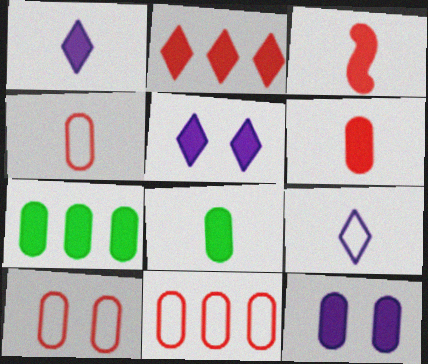[[1, 3, 8], 
[3, 5, 7], 
[4, 10, 11], 
[6, 7, 12]]